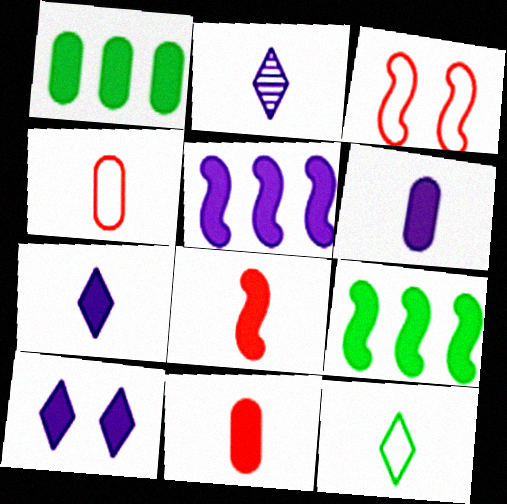[[1, 2, 3], 
[1, 8, 10], 
[5, 6, 10], 
[9, 10, 11]]